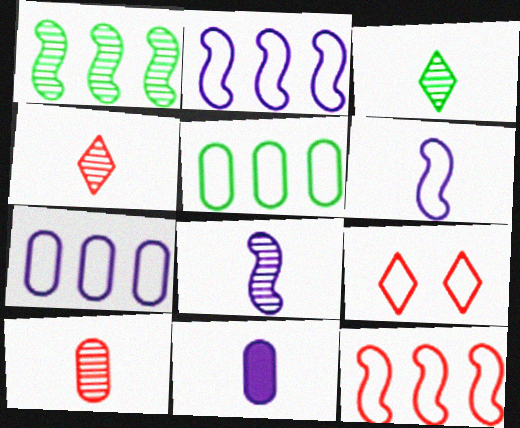[[1, 9, 11], 
[3, 8, 10], 
[5, 6, 9]]